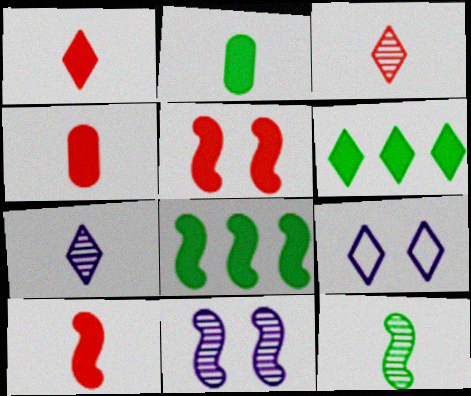[[1, 4, 10], 
[3, 6, 9]]